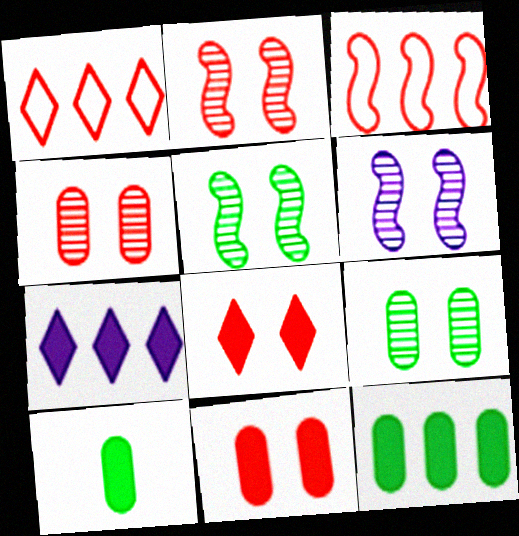[[1, 6, 10], 
[2, 5, 6]]